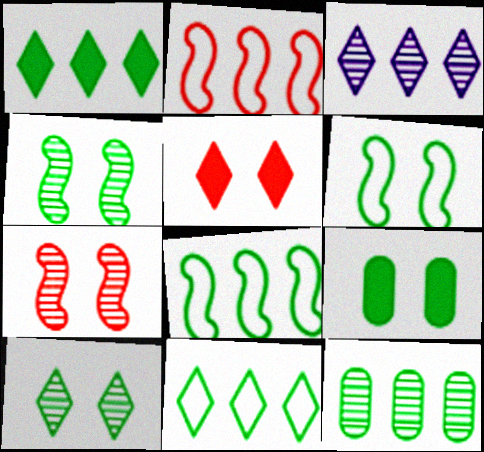[[1, 8, 12], 
[6, 9, 10]]